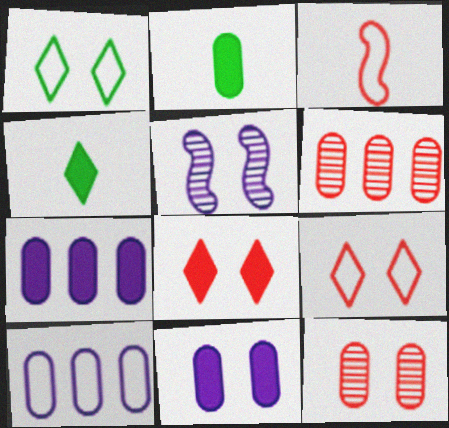[[1, 3, 10], 
[2, 10, 12], 
[3, 6, 8]]